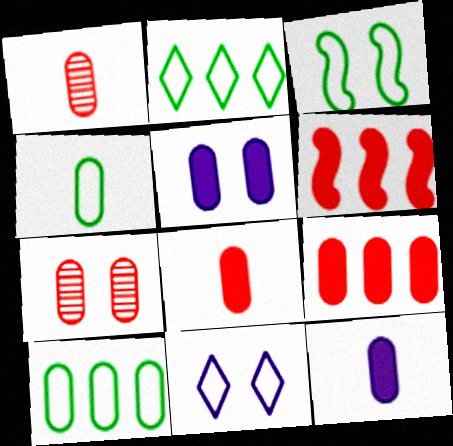[[1, 4, 12], 
[1, 5, 10], 
[2, 3, 4], 
[7, 10, 12]]